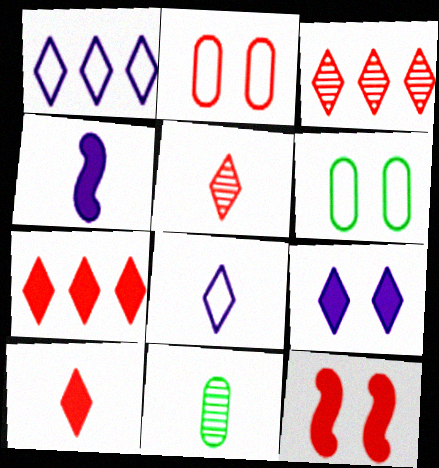[[1, 11, 12], 
[3, 4, 6]]